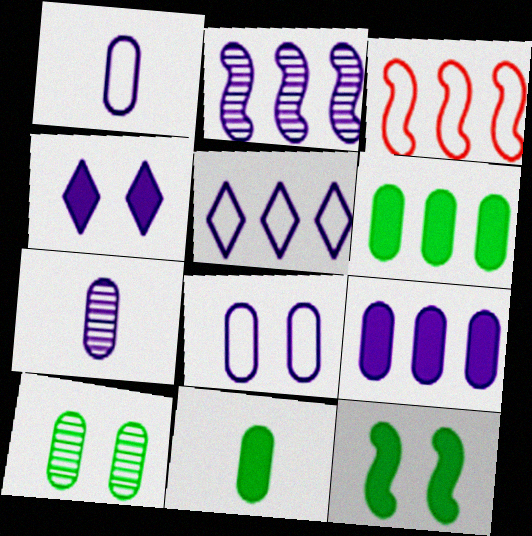[[1, 2, 4], 
[2, 5, 9], 
[7, 8, 9]]